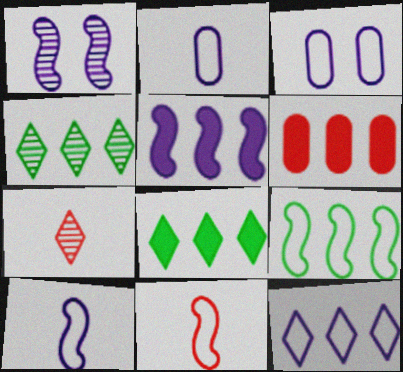[[1, 5, 10], 
[3, 10, 12], 
[5, 6, 8]]